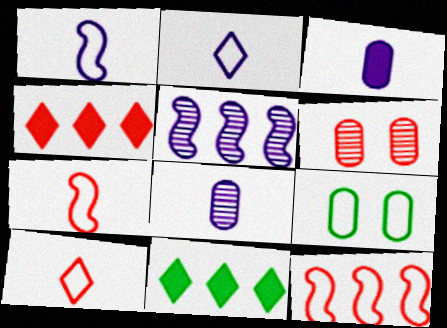[[1, 6, 11], 
[2, 9, 12], 
[4, 6, 7]]